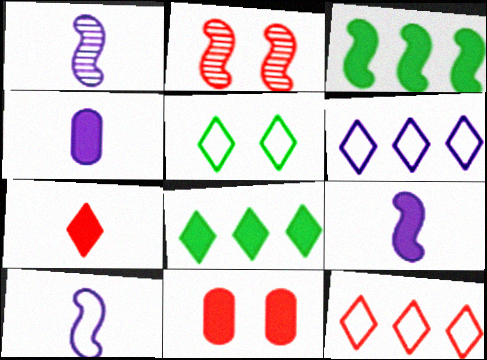[[1, 9, 10], 
[2, 3, 10], 
[8, 9, 11]]